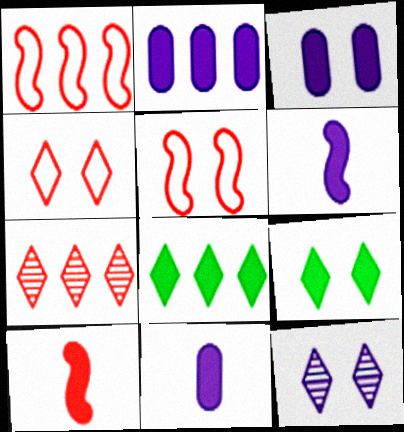[[2, 3, 11], 
[2, 9, 10], 
[3, 8, 10], 
[4, 9, 12]]